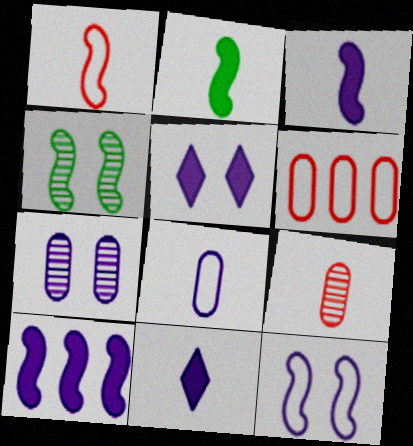[[1, 4, 10], 
[4, 6, 11], 
[5, 7, 12]]